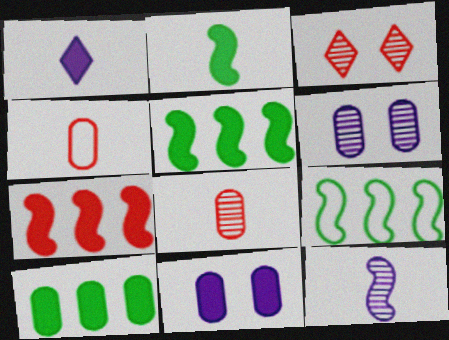[[3, 4, 7], 
[4, 6, 10]]